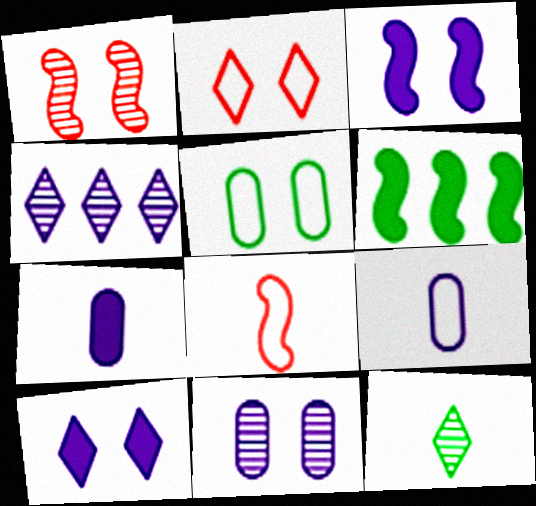[[1, 5, 10], 
[3, 4, 9], 
[5, 6, 12], 
[7, 8, 12]]